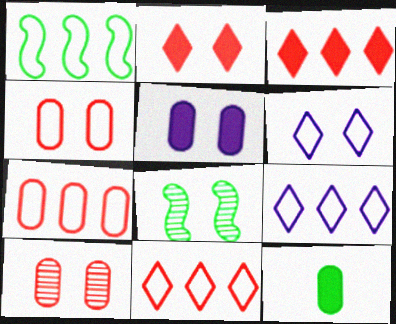[[1, 7, 9]]